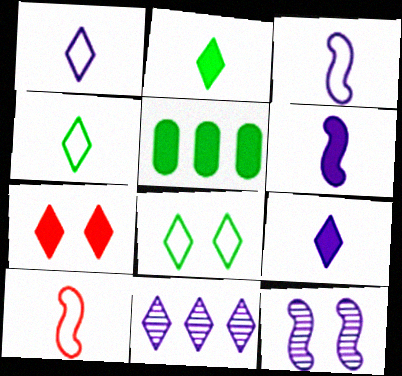[[4, 7, 11], 
[5, 6, 7]]